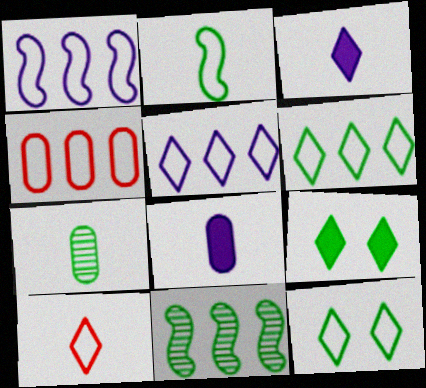[[1, 4, 6], 
[5, 10, 12]]